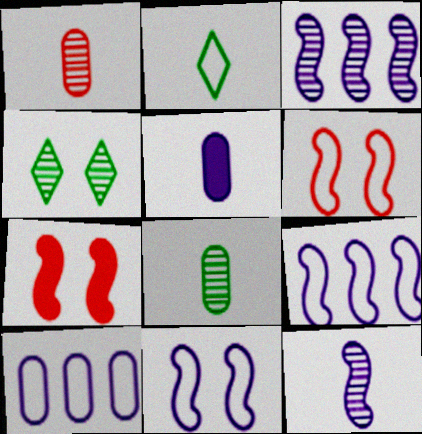[[1, 3, 4], 
[2, 6, 10]]